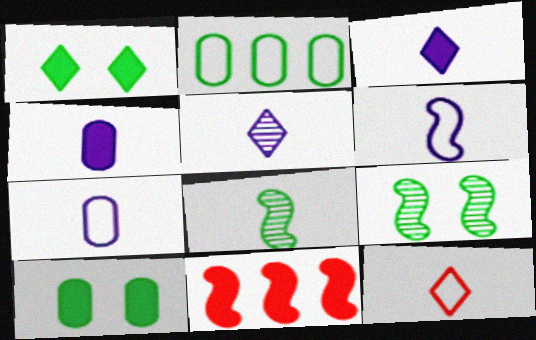[[1, 2, 8], 
[1, 4, 11], 
[3, 10, 11], 
[4, 5, 6], 
[4, 8, 12], 
[6, 9, 11]]